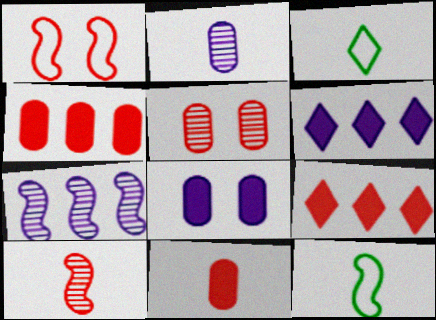[[5, 6, 12]]